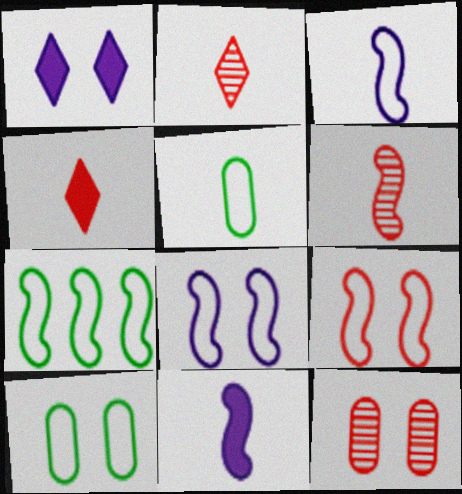[[2, 5, 11], 
[3, 7, 9]]